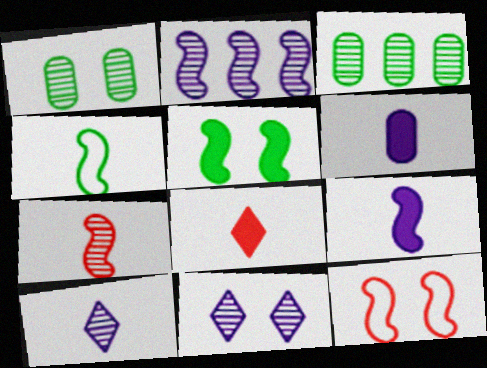[[3, 7, 11], 
[4, 7, 9]]